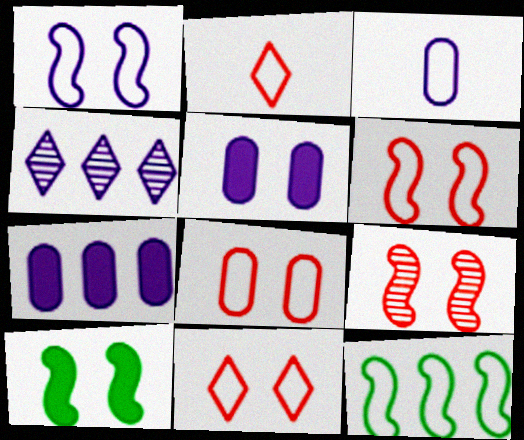[[1, 9, 10], 
[3, 11, 12], 
[6, 8, 11]]